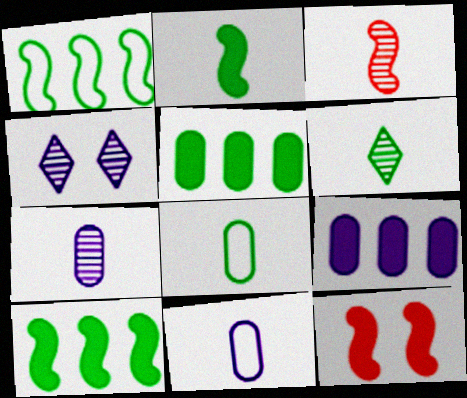[[2, 6, 8], 
[3, 6, 7]]